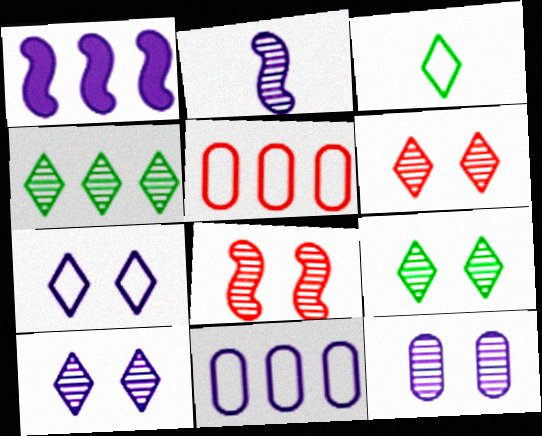[[1, 4, 5], 
[6, 9, 10], 
[8, 9, 12]]